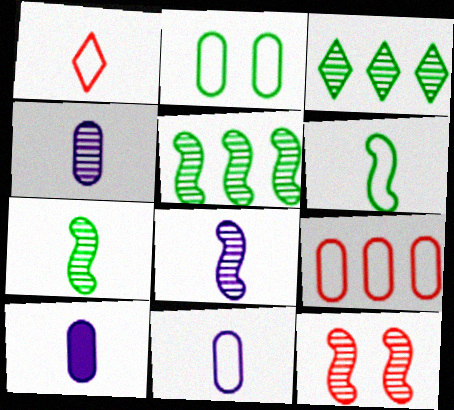[[1, 6, 11], 
[1, 7, 10], 
[2, 9, 11], 
[3, 4, 12], 
[4, 10, 11], 
[5, 8, 12]]